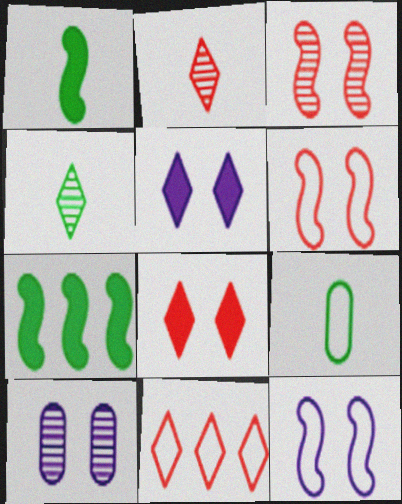[[1, 4, 9], 
[1, 10, 11], 
[2, 8, 11], 
[4, 5, 11], 
[5, 10, 12], 
[9, 11, 12]]